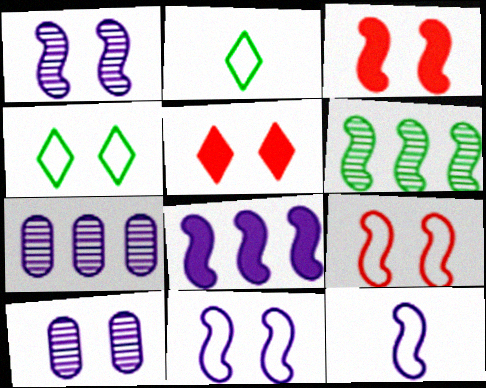[[1, 8, 12], 
[2, 3, 7], 
[3, 4, 10], 
[3, 6, 12]]